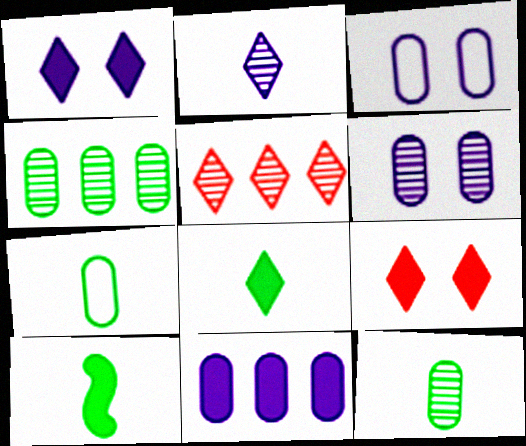[[3, 5, 10], 
[9, 10, 11]]